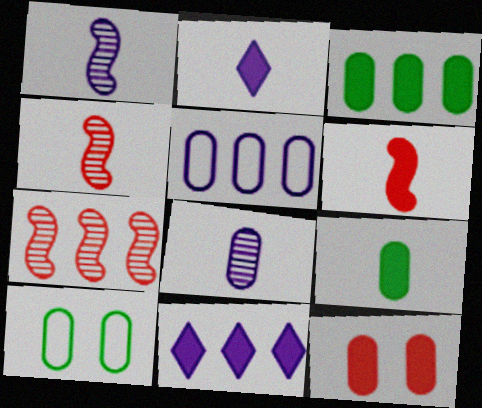[[2, 6, 9], 
[2, 7, 10], 
[4, 10, 11]]